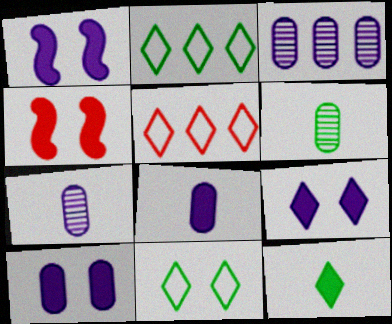[[1, 5, 6], 
[1, 9, 10], 
[2, 4, 7]]